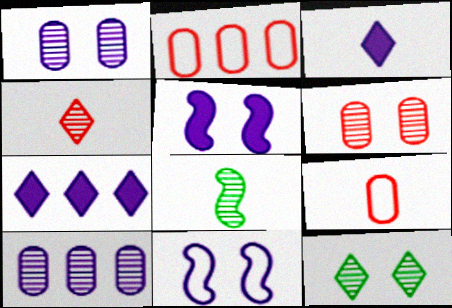[[3, 8, 9], 
[3, 10, 11]]